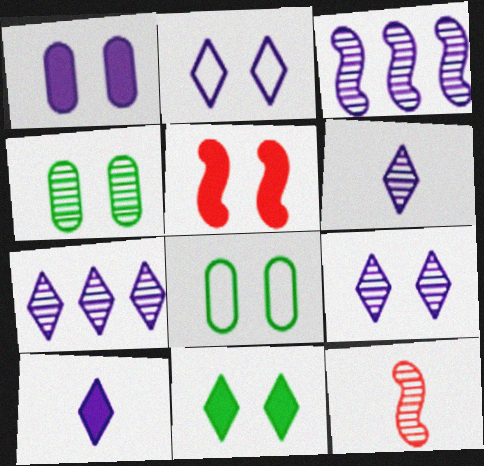[[1, 5, 11], 
[2, 4, 5], 
[2, 7, 10], 
[4, 7, 12], 
[5, 8, 9], 
[6, 7, 9]]